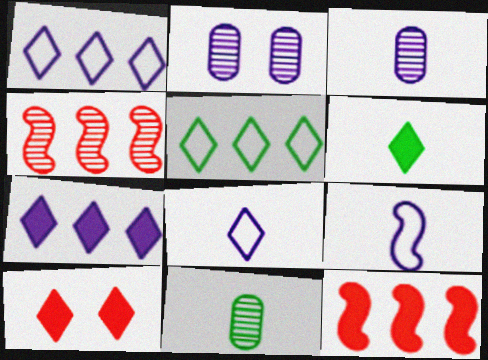[[2, 7, 9], 
[6, 7, 10]]